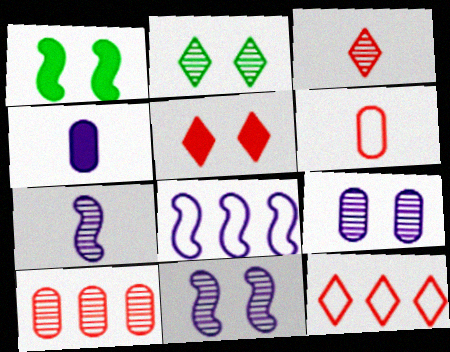[[2, 7, 10], 
[3, 5, 12]]